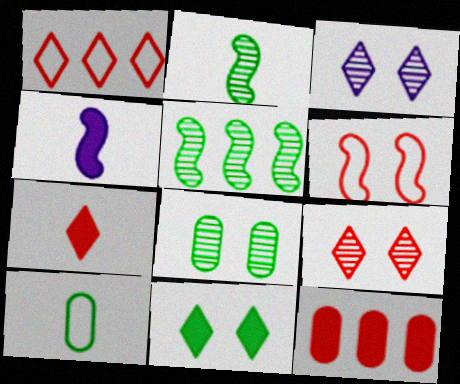[[1, 4, 8], 
[1, 7, 9], 
[4, 5, 6], 
[4, 11, 12], 
[5, 10, 11]]